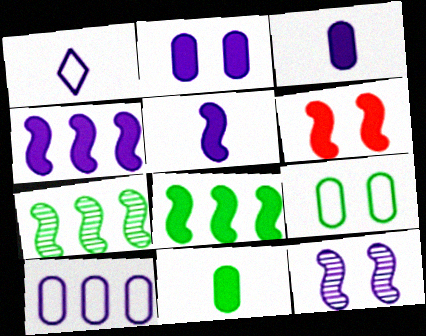[[5, 6, 8]]